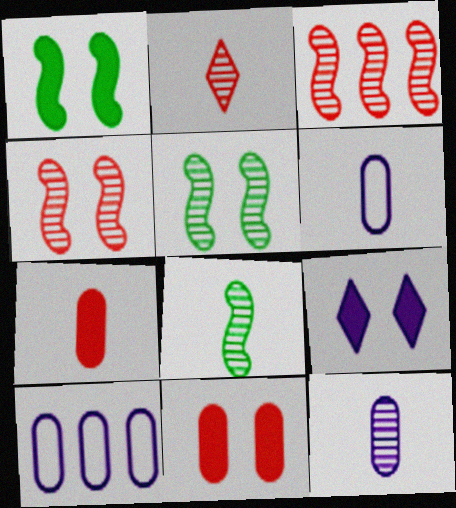[[1, 2, 10], 
[1, 9, 11], 
[2, 8, 12]]